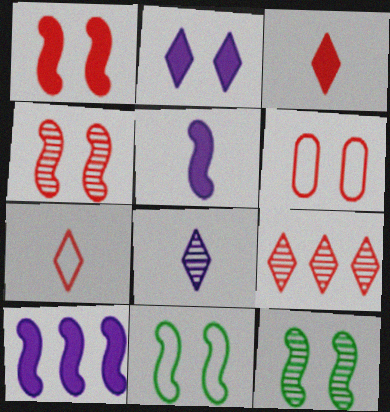[[2, 6, 12]]